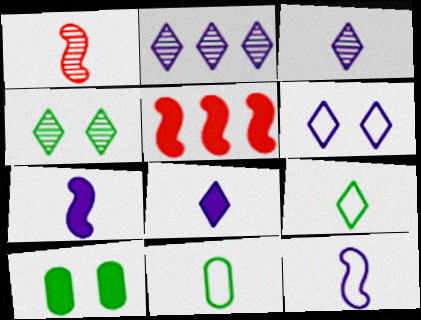[[1, 8, 11], 
[2, 6, 8], 
[5, 8, 10]]